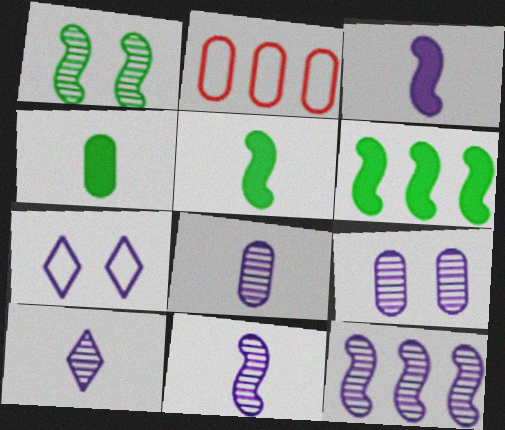[[2, 4, 9], 
[8, 10, 11], 
[9, 10, 12]]